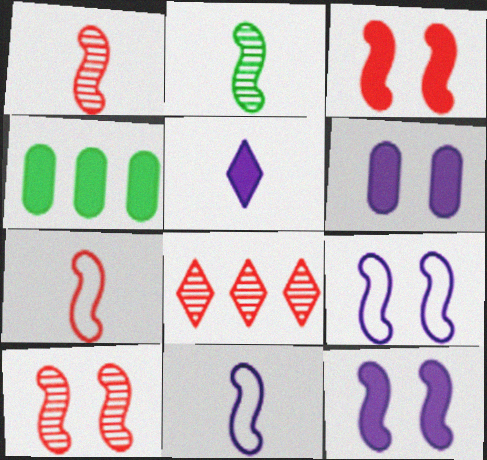[[3, 4, 5]]